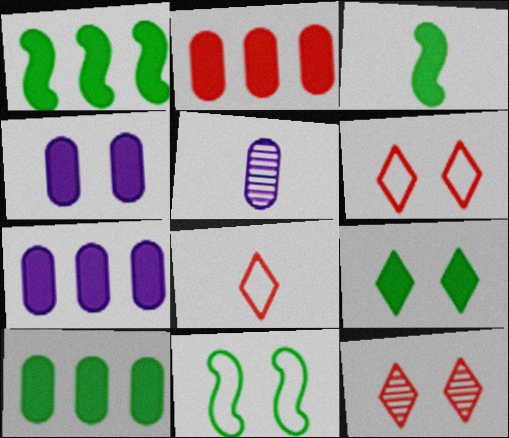[[1, 5, 6], 
[2, 7, 10], 
[3, 5, 8], 
[3, 9, 10], 
[4, 11, 12]]